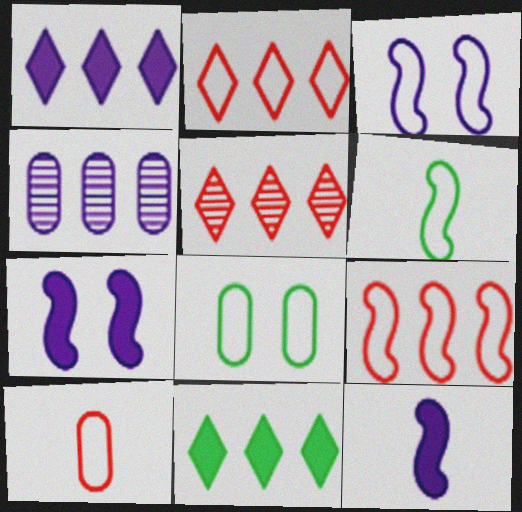[[3, 6, 9], 
[4, 9, 11], 
[5, 8, 12]]